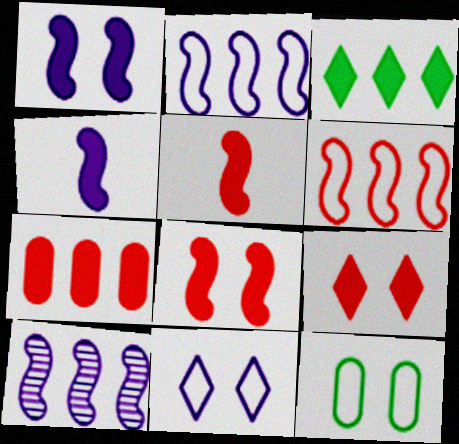[[5, 7, 9]]